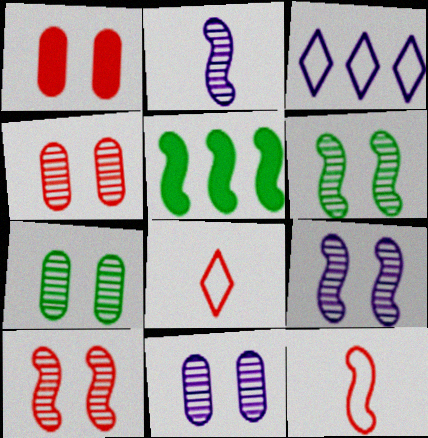[[4, 7, 11], 
[5, 8, 11], 
[5, 9, 12], 
[6, 9, 10]]